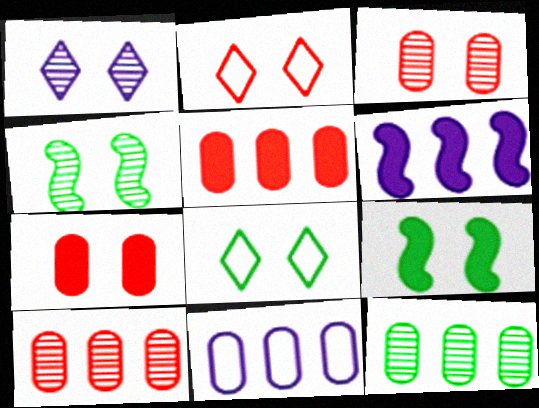[[1, 3, 4], 
[5, 11, 12]]